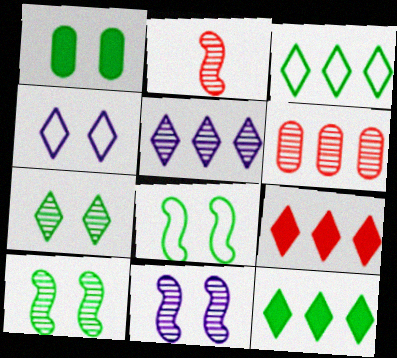[[1, 7, 8], 
[3, 5, 9]]